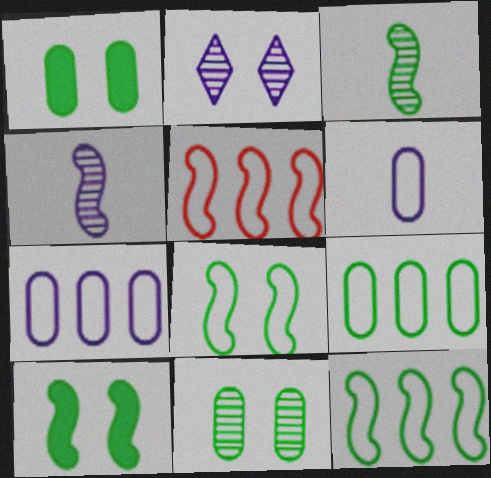[[3, 10, 12], 
[4, 5, 10]]